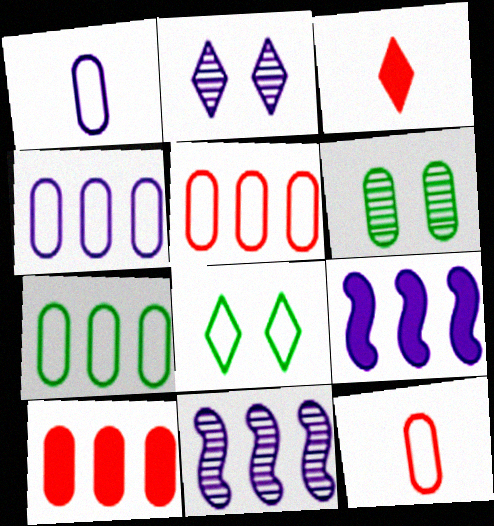[[1, 2, 9], 
[1, 6, 10], 
[4, 5, 7]]